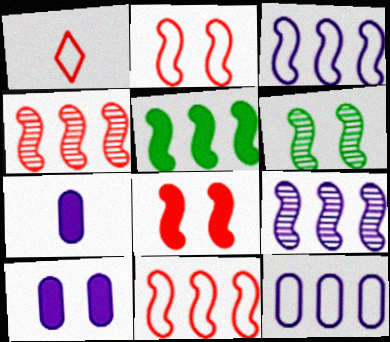[[3, 4, 5], 
[5, 9, 11]]